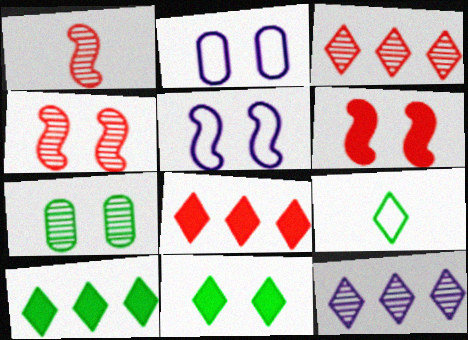[[1, 2, 10], 
[1, 7, 12], 
[2, 4, 11]]